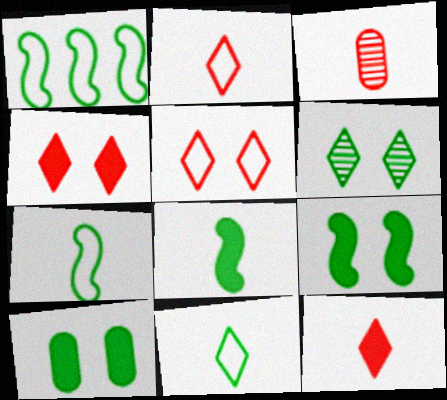[]